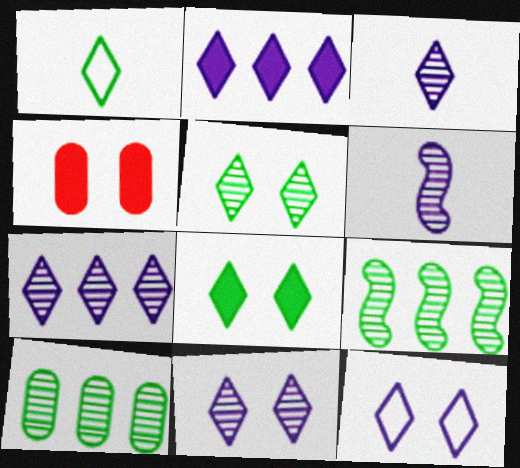[[2, 3, 12], 
[3, 7, 11]]